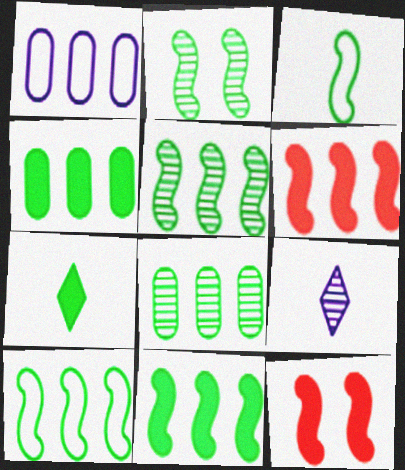[[2, 3, 11], 
[5, 10, 11]]